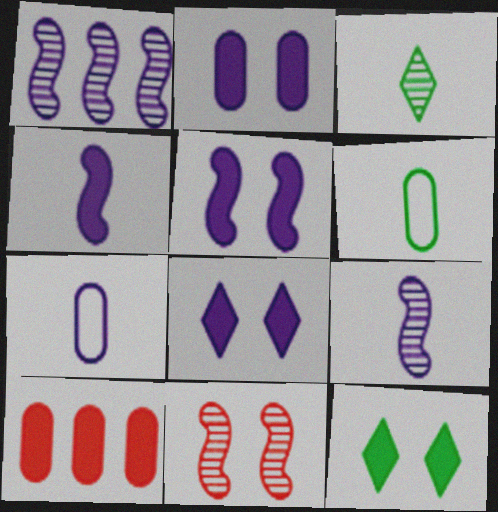[[1, 7, 8], 
[2, 5, 8], 
[4, 10, 12]]